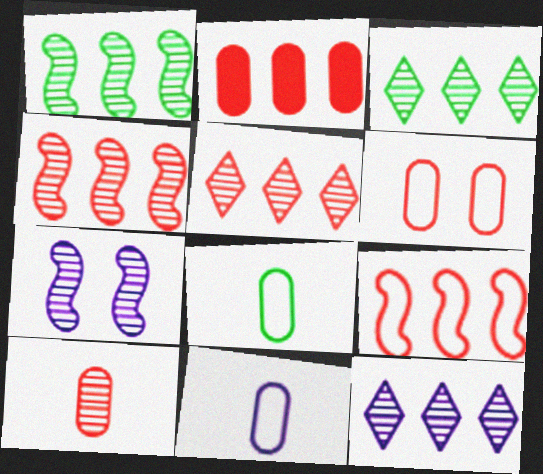[[2, 5, 9], 
[2, 6, 10], 
[3, 5, 12], 
[3, 7, 10]]